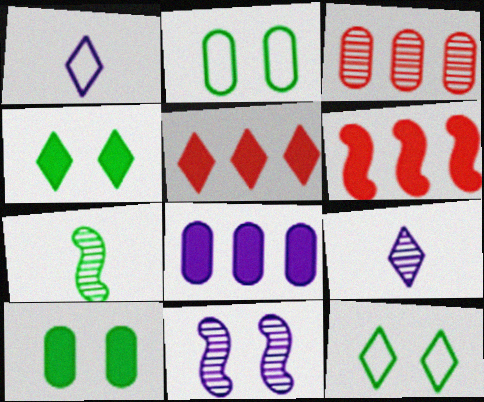[[1, 8, 11], 
[2, 6, 9], 
[5, 9, 12]]